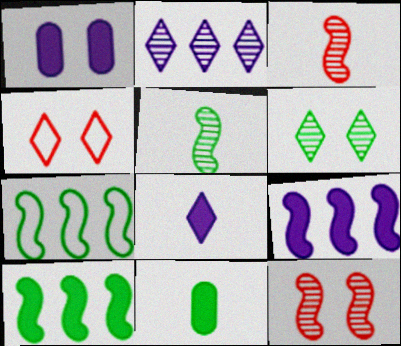[[1, 8, 9], 
[6, 7, 11]]